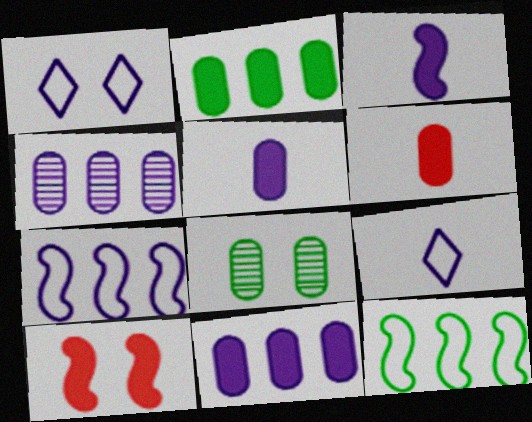[[1, 3, 4], 
[1, 8, 10]]